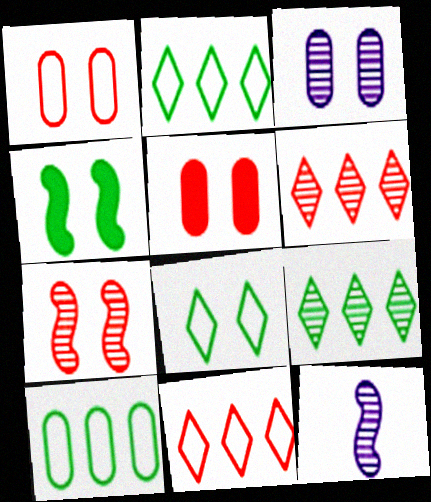[[2, 5, 12]]